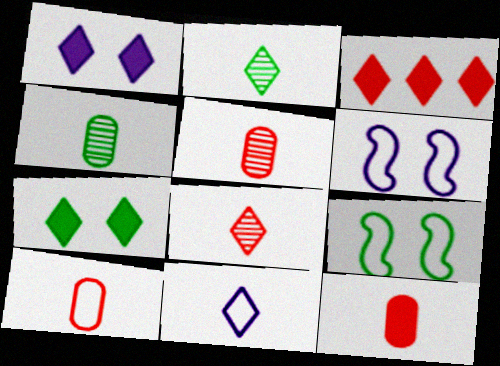[[3, 4, 6], 
[5, 10, 12]]